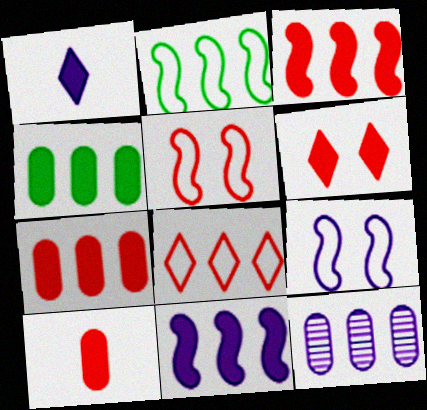[[1, 9, 12], 
[3, 6, 10]]